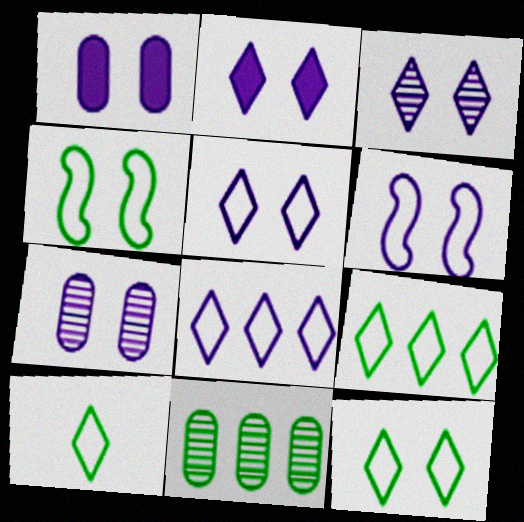[[1, 3, 6], 
[2, 3, 5], 
[2, 6, 7], 
[9, 10, 12]]